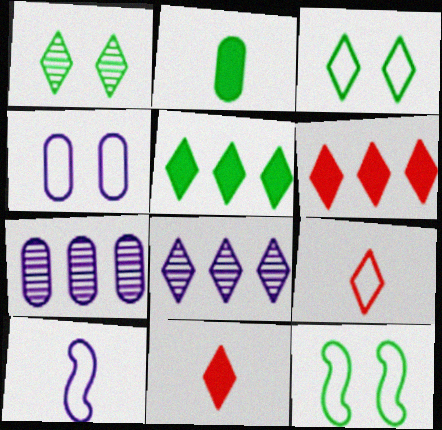[[3, 8, 11], 
[7, 11, 12]]